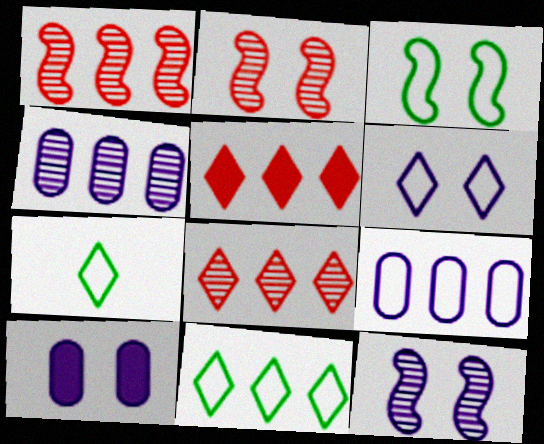[[1, 7, 10], 
[6, 10, 12]]